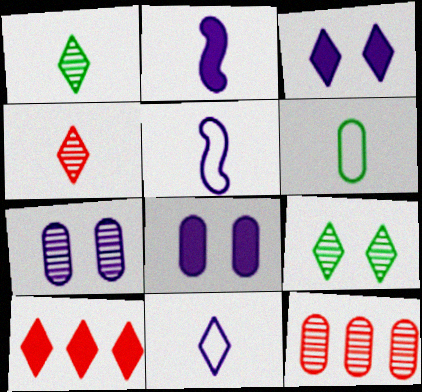[[2, 4, 6], 
[6, 8, 12], 
[9, 10, 11]]